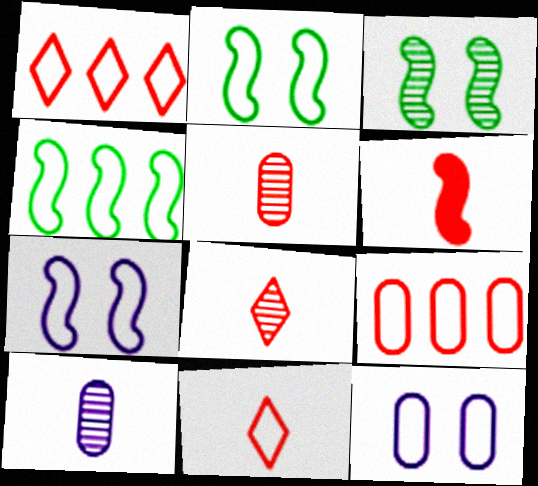[[4, 11, 12], 
[5, 6, 11]]